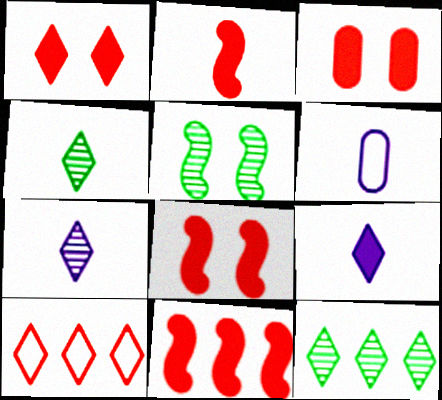[[1, 3, 8], 
[2, 4, 6], 
[2, 8, 11], 
[6, 8, 12]]